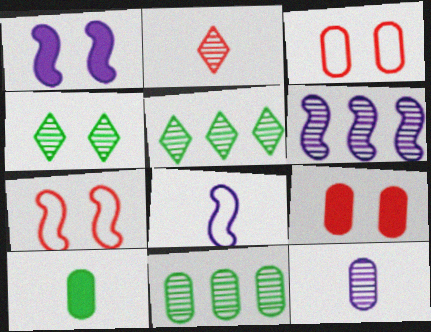[[1, 3, 4], 
[1, 6, 8], 
[2, 8, 10], 
[5, 8, 9]]